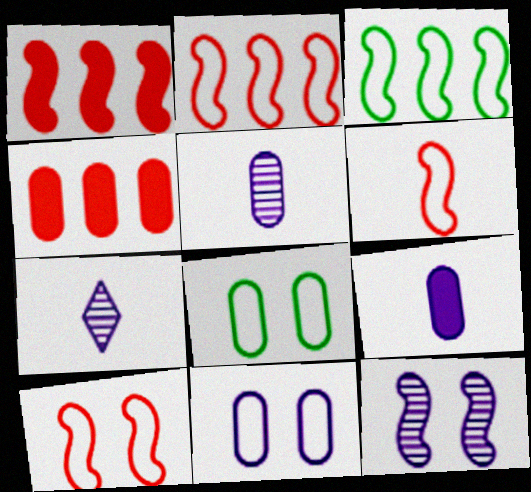[[1, 7, 8], 
[2, 6, 10], 
[4, 5, 8]]